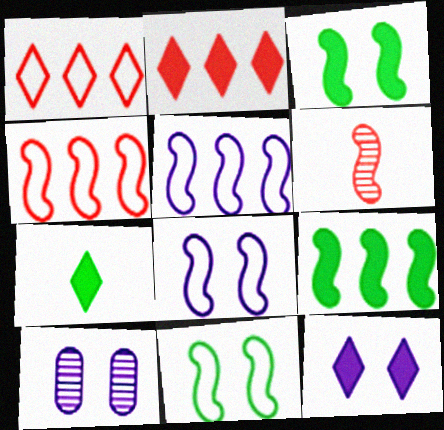[[2, 7, 12], 
[3, 5, 6], 
[4, 7, 10], 
[6, 8, 9], 
[8, 10, 12]]